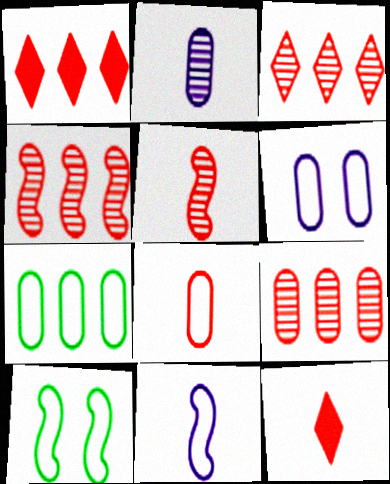[[1, 2, 10], 
[3, 4, 9], 
[5, 8, 12], 
[6, 7, 8]]